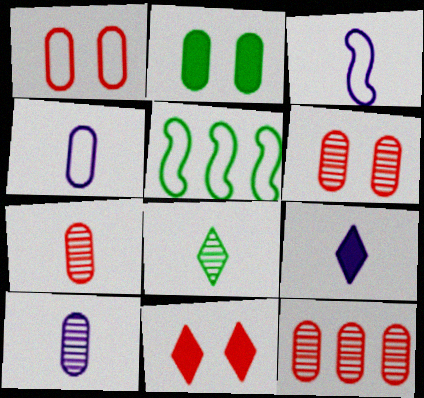[[2, 4, 12], 
[2, 5, 8], 
[3, 9, 10], 
[5, 6, 9], 
[5, 10, 11], 
[6, 7, 12]]